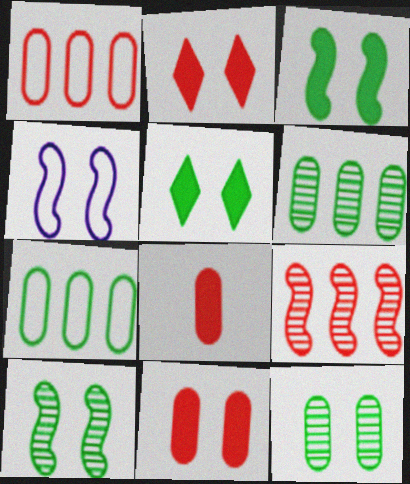[[2, 4, 12]]